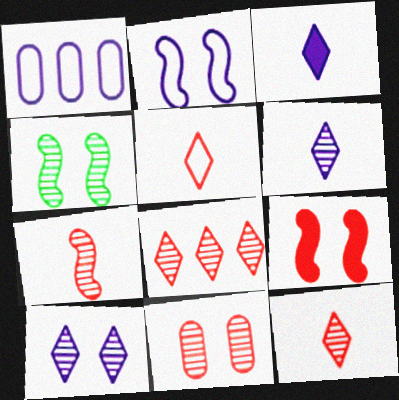[[2, 4, 9], 
[4, 10, 11], 
[7, 8, 11]]